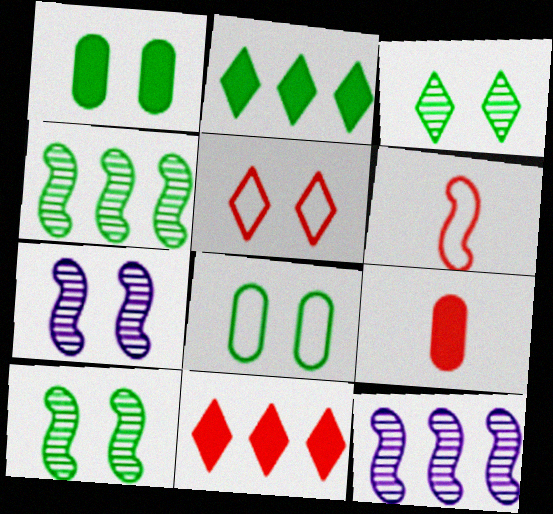[[1, 5, 7]]